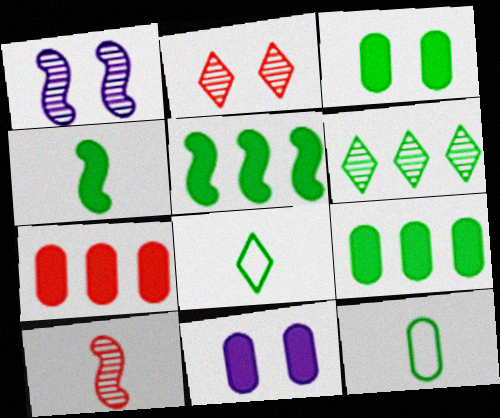[[1, 7, 8]]